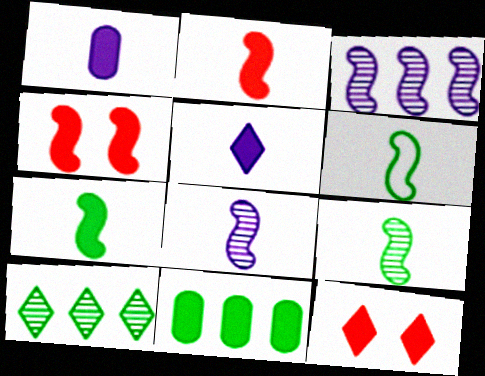[[2, 6, 8], 
[3, 4, 6], 
[4, 5, 11], 
[6, 7, 9]]